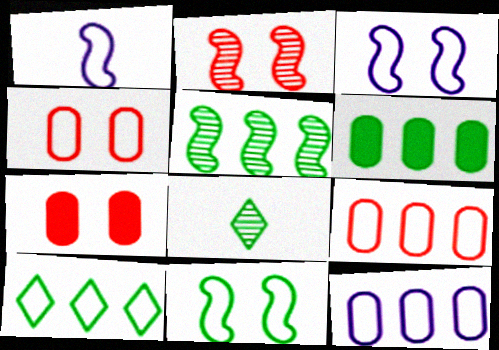[[1, 4, 10], 
[5, 6, 10], 
[6, 8, 11]]